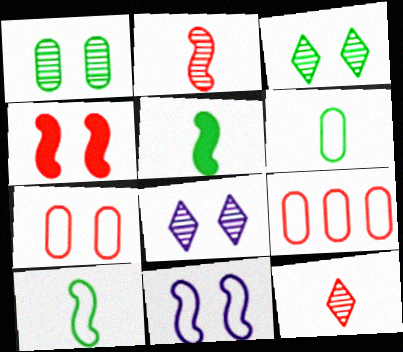[[4, 9, 12], 
[5, 8, 9]]